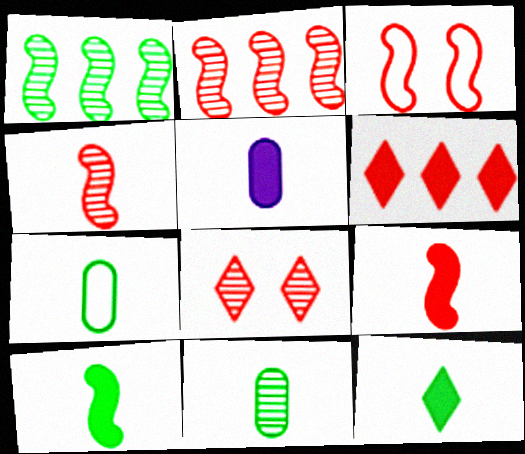[[2, 3, 9], 
[5, 9, 12]]